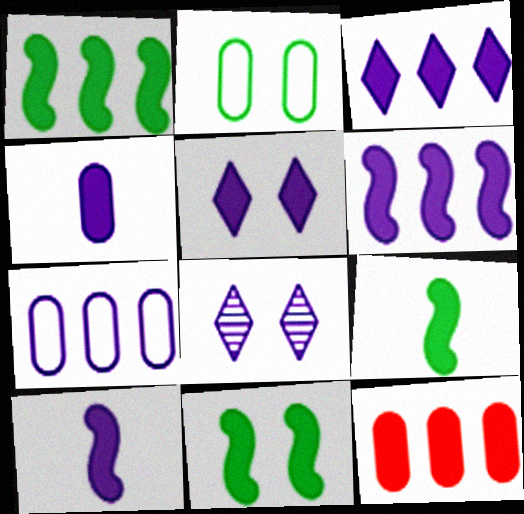[[1, 3, 12], 
[1, 9, 11], 
[4, 5, 6], 
[5, 9, 12], 
[7, 8, 10]]